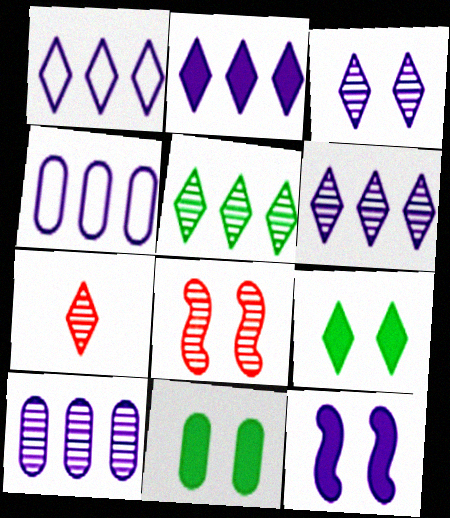[[1, 2, 6], 
[1, 7, 9], 
[3, 5, 7]]